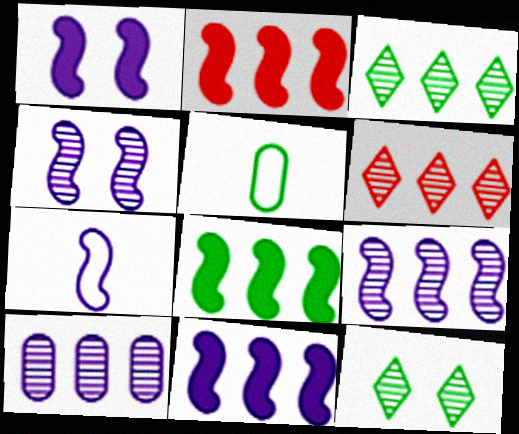[[1, 5, 6], 
[1, 7, 9], 
[2, 8, 11], 
[4, 7, 11], 
[5, 8, 12]]